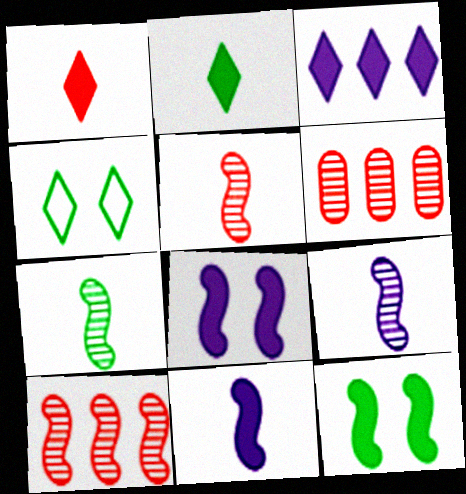[[4, 6, 11], 
[5, 7, 9]]